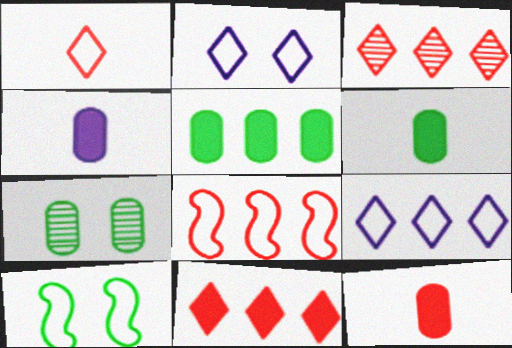[[3, 4, 10], 
[4, 6, 12]]